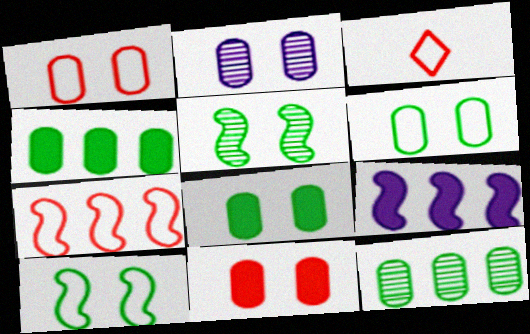[[1, 2, 8], 
[1, 3, 7], 
[2, 6, 11]]